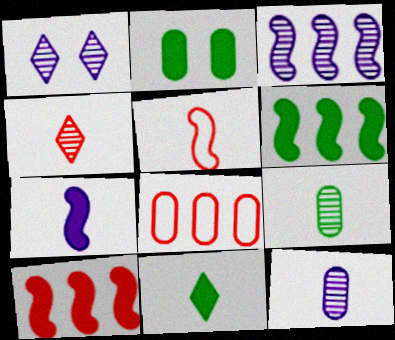[[1, 3, 12], 
[2, 6, 11], 
[2, 8, 12], 
[5, 11, 12]]